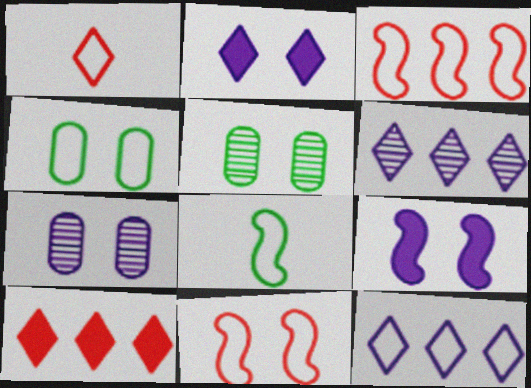[[2, 5, 11], 
[7, 8, 10]]